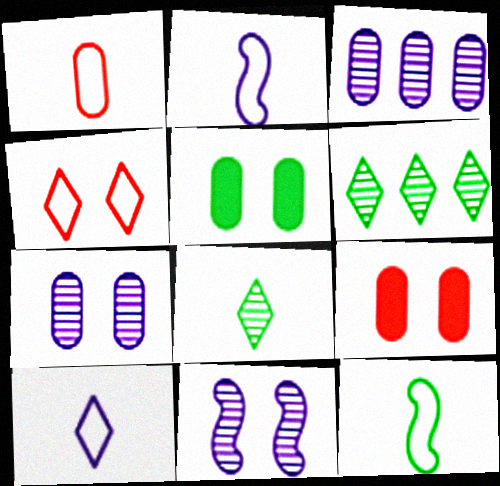[[1, 3, 5], 
[1, 10, 12], 
[2, 6, 9], 
[4, 5, 11], 
[5, 6, 12]]